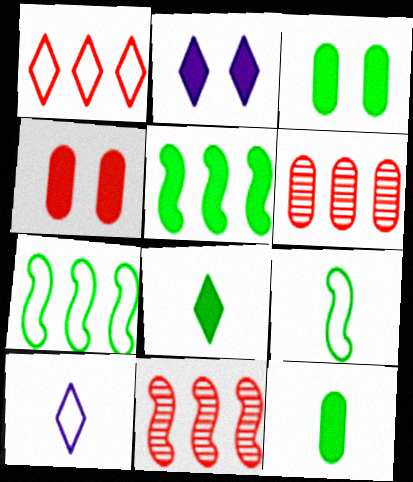[[2, 6, 9], 
[3, 5, 8], 
[3, 10, 11]]